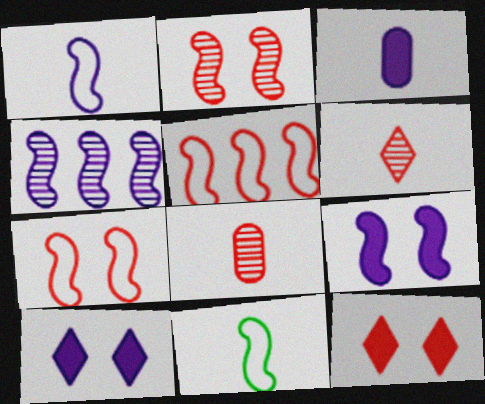[[1, 4, 9], 
[3, 6, 11], 
[5, 8, 12]]